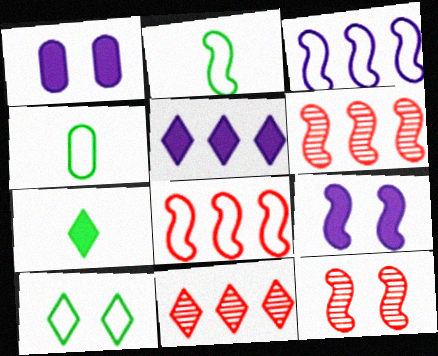[[1, 2, 11], 
[1, 10, 12], 
[2, 6, 9], 
[4, 5, 12], 
[4, 9, 11]]